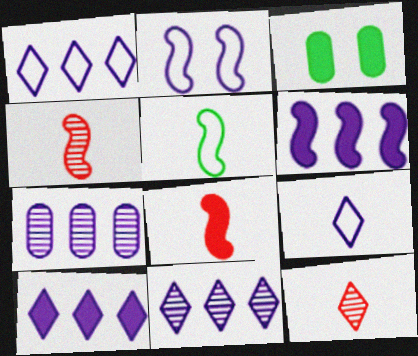[[1, 3, 4], 
[1, 6, 7], 
[1, 10, 11], 
[3, 8, 10]]